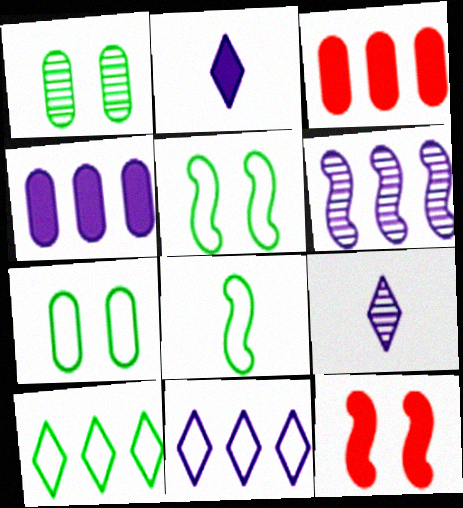[[3, 5, 9], 
[3, 6, 10], 
[4, 6, 11], 
[6, 8, 12], 
[7, 8, 10]]